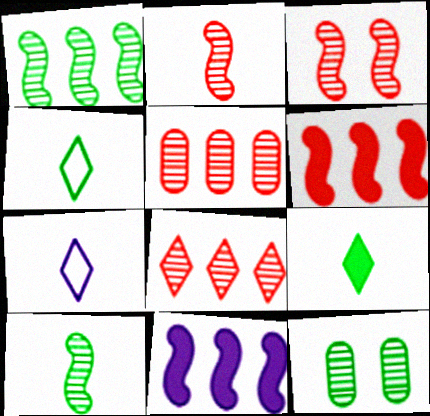[[6, 7, 12]]